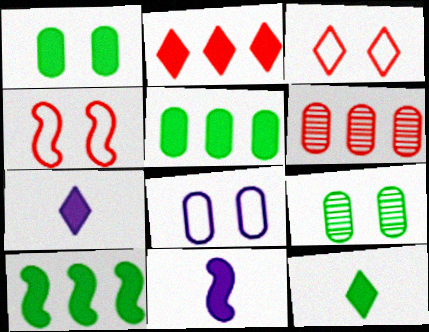[[1, 2, 11], 
[1, 10, 12]]